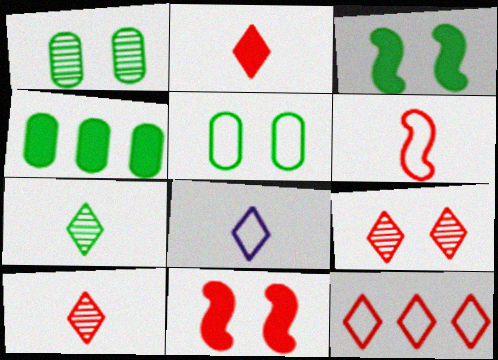[[2, 7, 8], 
[2, 9, 12]]